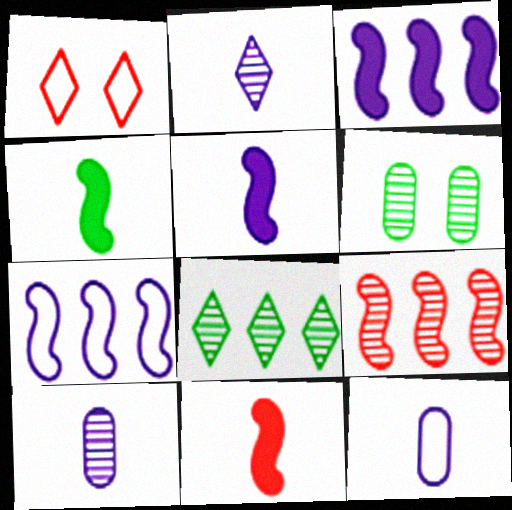[[2, 5, 12], 
[2, 6, 9], 
[4, 5, 11]]